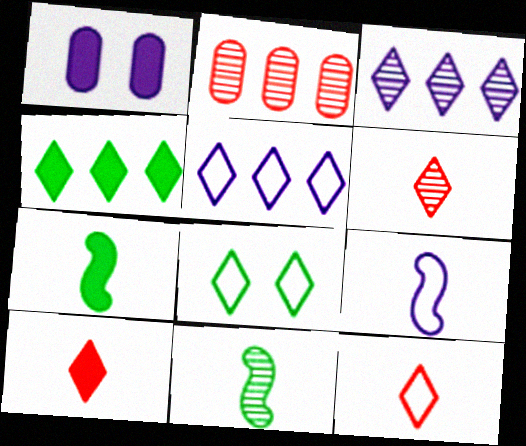[[1, 3, 9], 
[3, 8, 10], 
[5, 8, 12], 
[6, 10, 12]]